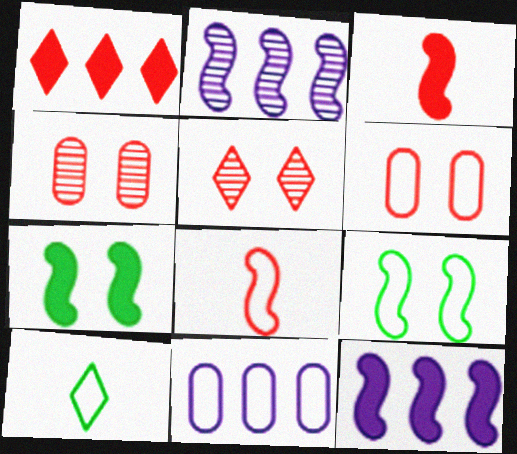[[1, 4, 8], 
[2, 3, 9], 
[2, 7, 8], 
[3, 7, 12], 
[4, 10, 12]]